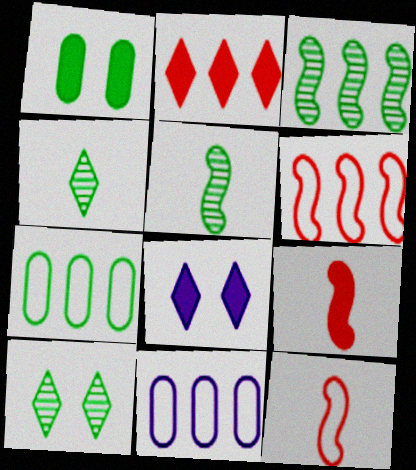[[2, 3, 11], 
[9, 10, 11]]